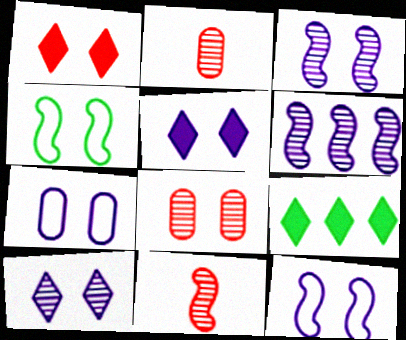[[2, 9, 12], 
[3, 5, 7], 
[4, 5, 8], 
[7, 9, 11]]